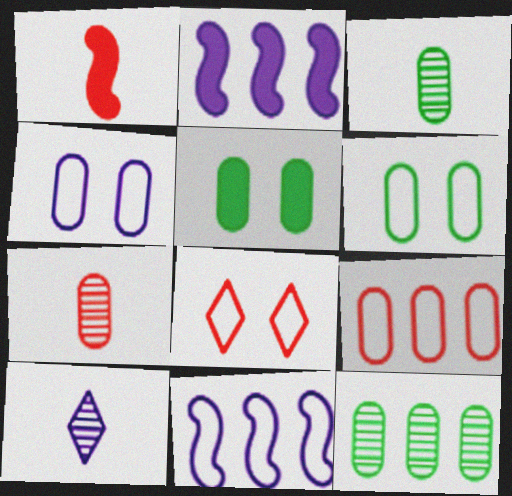[[2, 3, 8], 
[2, 4, 10]]